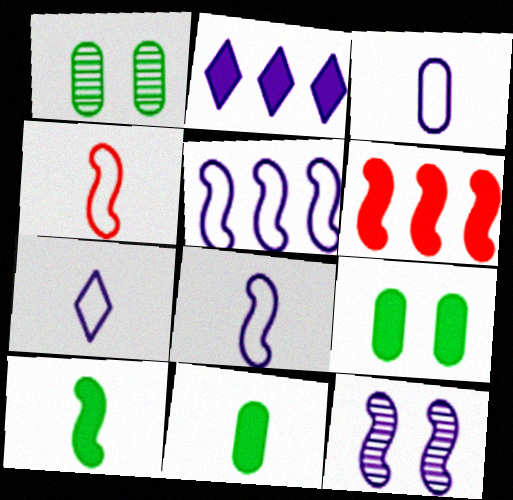[[1, 2, 4], 
[1, 6, 7], 
[2, 3, 12], 
[3, 7, 8]]